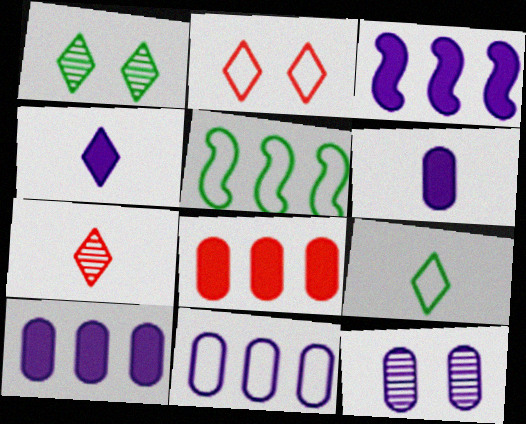[[4, 7, 9], 
[6, 11, 12]]